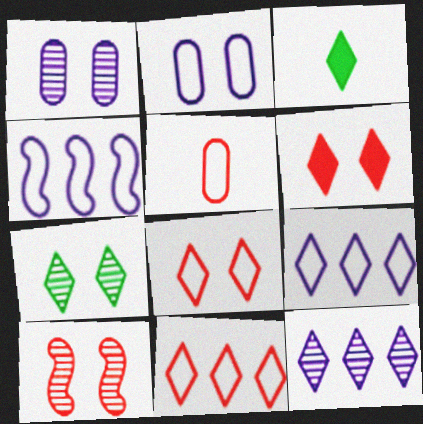[[1, 7, 10], 
[3, 8, 12]]